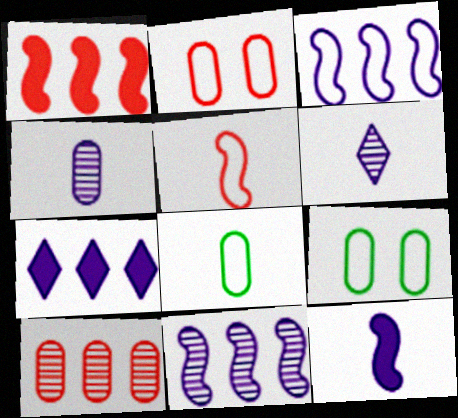[[1, 6, 9]]